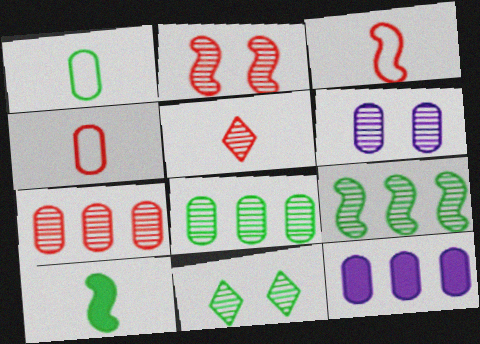[[2, 5, 7], 
[2, 6, 11], 
[3, 11, 12], 
[5, 6, 9]]